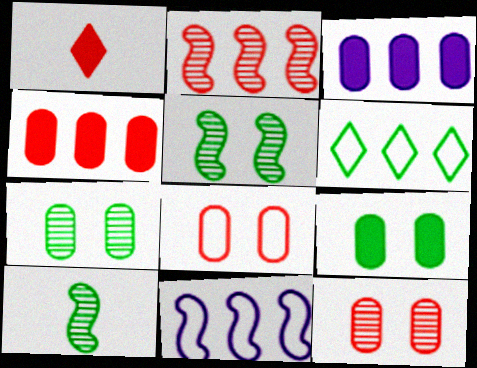[[1, 2, 8], 
[1, 7, 11], 
[2, 3, 6], 
[6, 9, 10]]